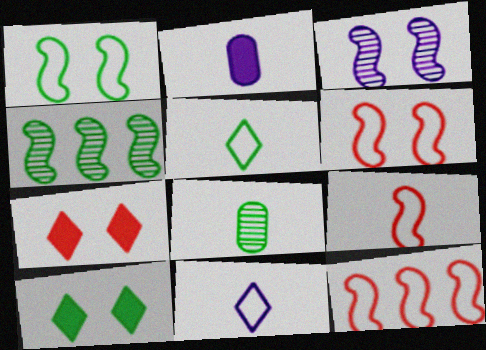[[6, 9, 12]]